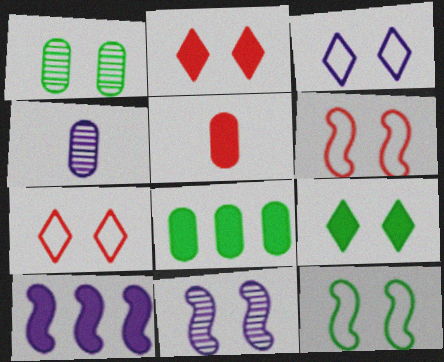[[1, 9, 12], 
[3, 4, 10], 
[5, 9, 10]]